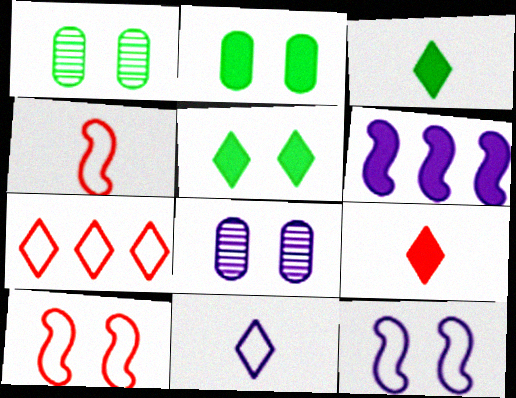[[2, 6, 9], 
[5, 8, 10], 
[6, 8, 11]]